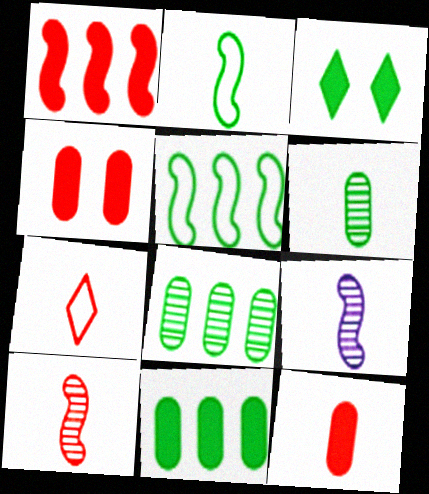[[2, 3, 8], 
[3, 5, 6], 
[7, 10, 12]]